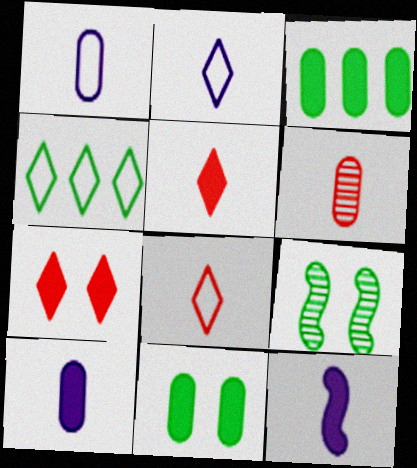[[3, 7, 12]]